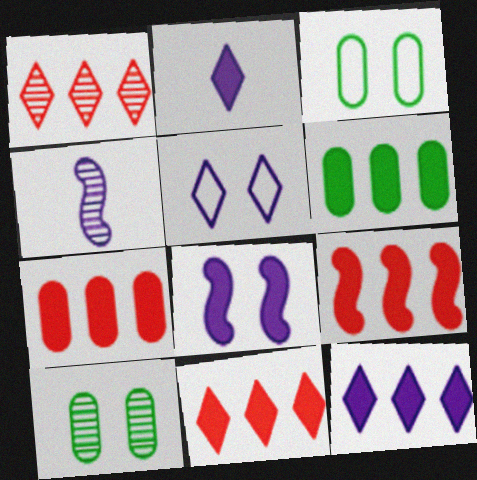[[1, 4, 10], 
[3, 4, 11], 
[6, 9, 12], 
[7, 9, 11]]